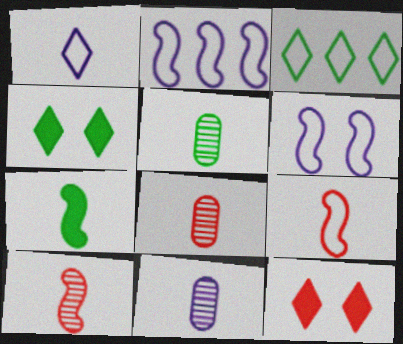[[1, 7, 8], 
[2, 4, 8], 
[2, 5, 12], 
[5, 8, 11]]